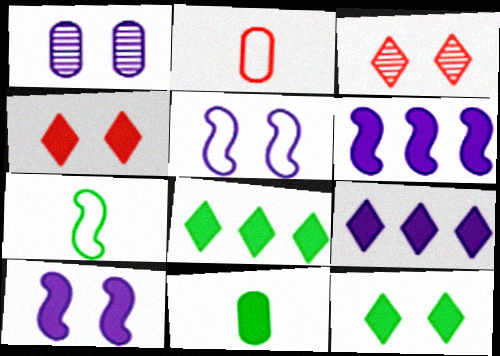[[4, 6, 11]]